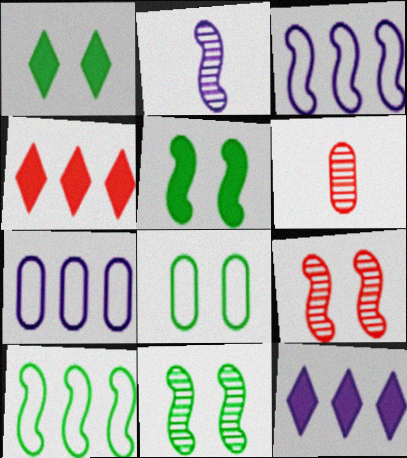[[1, 3, 6], 
[1, 8, 11], 
[2, 4, 8]]